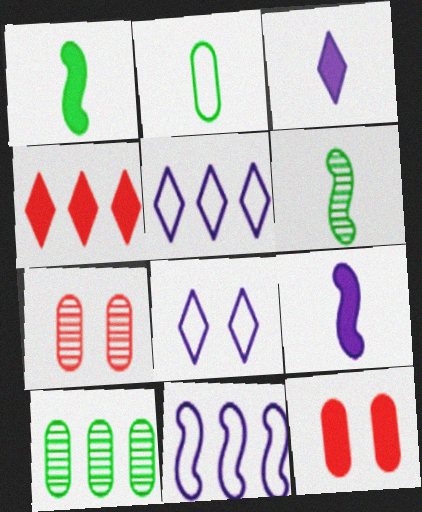[[1, 5, 7], 
[4, 10, 11], 
[5, 6, 12]]